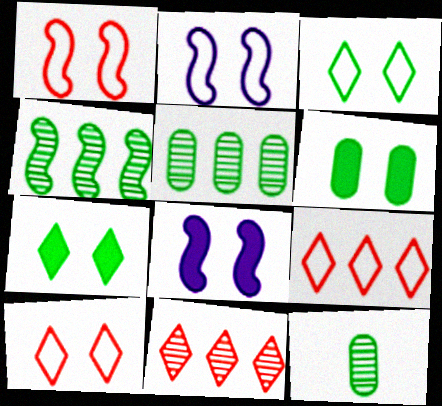[[8, 9, 12]]